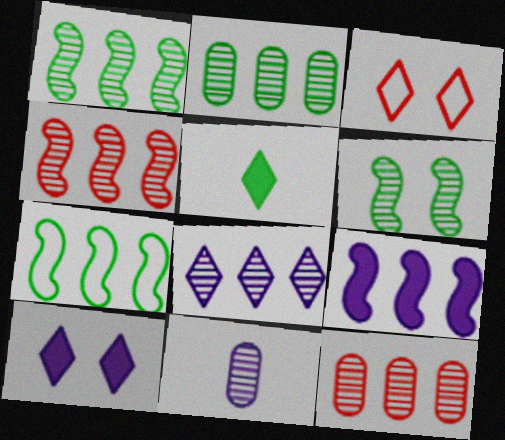[[1, 8, 12], 
[2, 4, 8], 
[3, 5, 8], 
[4, 7, 9]]